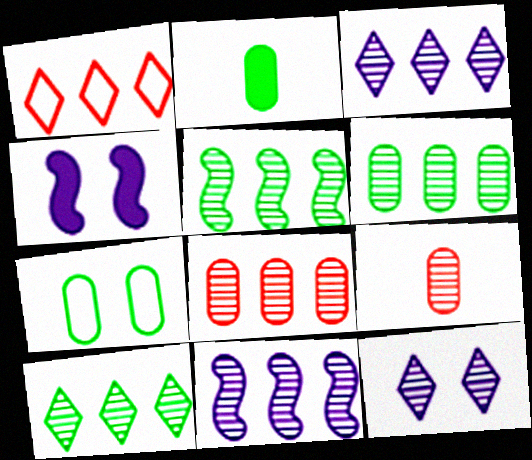[[2, 6, 7], 
[3, 5, 8], 
[5, 6, 10], 
[5, 9, 12], 
[8, 10, 11]]